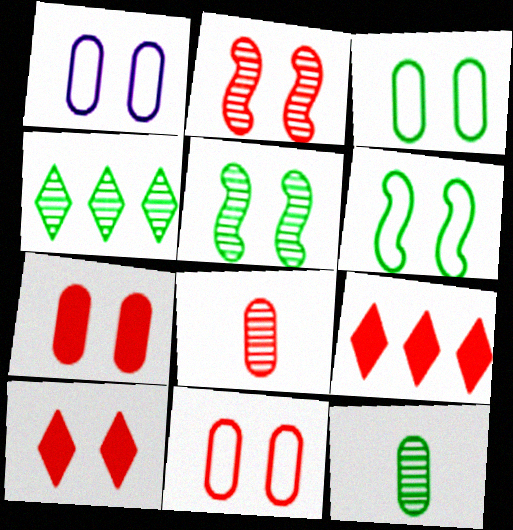[[1, 3, 11], 
[1, 5, 10], 
[2, 10, 11], 
[4, 5, 12]]